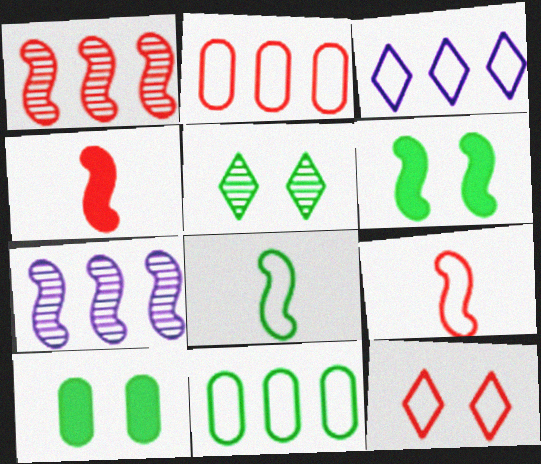[[2, 9, 12], 
[6, 7, 9]]